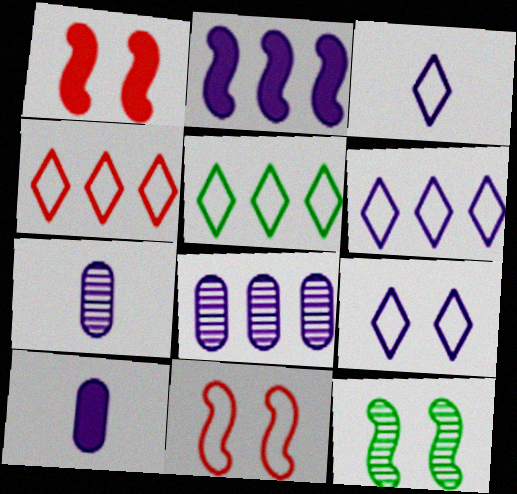[[1, 5, 7], 
[2, 6, 8], 
[2, 7, 9], 
[3, 6, 9], 
[4, 5, 6], 
[4, 10, 12]]